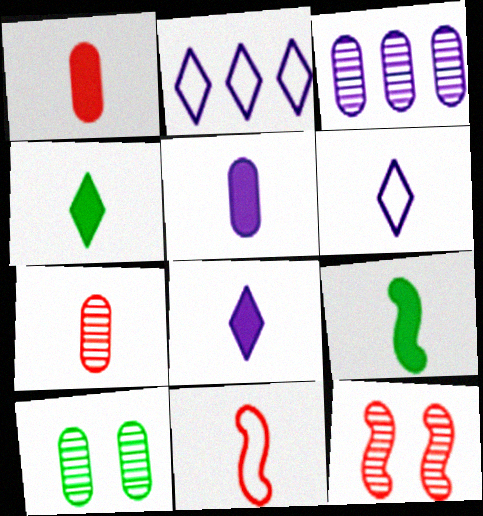[[1, 8, 9], 
[3, 7, 10], 
[6, 7, 9]]